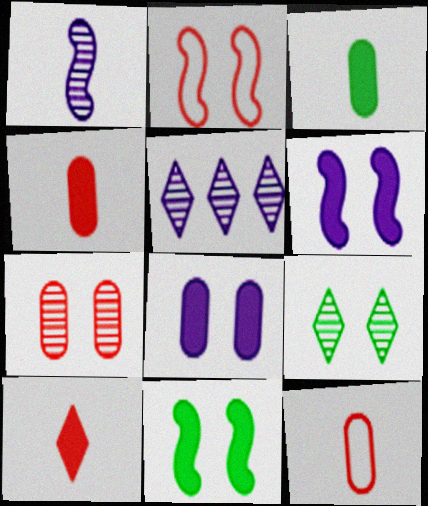[[2, 3, 5], 
[2, 8, 9], 
[5, 11, 12]]